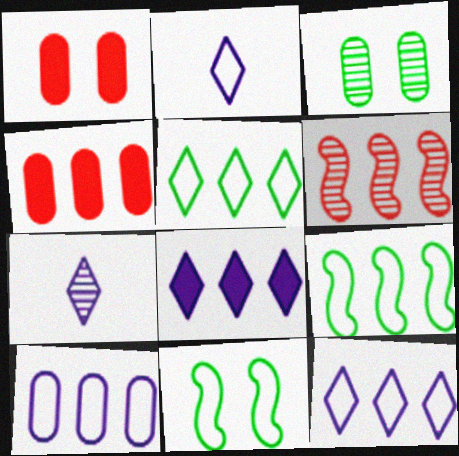[[1, 7, 9], 
[3, 6, 7], 
[4, 7, 11]]